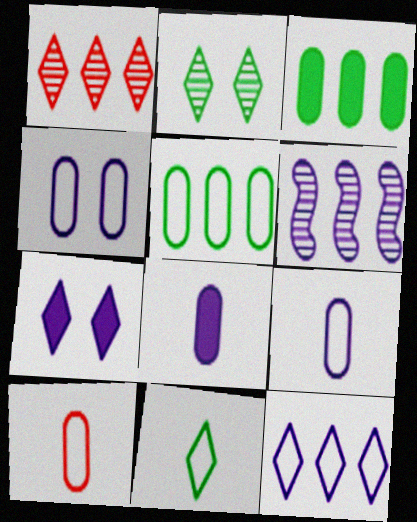[[1, 7, 11], 
[4, 5, 10], 
[6, 7, 9]]